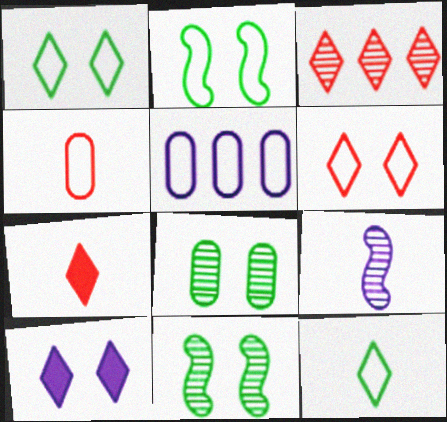[[3, 6, 7], 
[3, 8, 9], 
[3, 10, 12], 
[5, 7, 11], 
[5, 9, 10]]